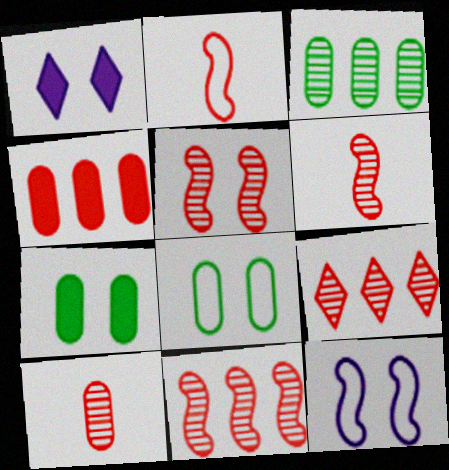[[1, 2, 3], 
[1, 5, 8], 
[5, 6, 11], 
[5, 9, 10]]